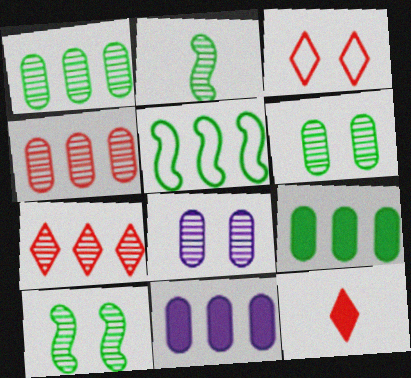[[2, 3, 11], 
[2, 7, 8], 
[3, 7, 12], 
[5, 7, 11], 
[5, 8, 12]]